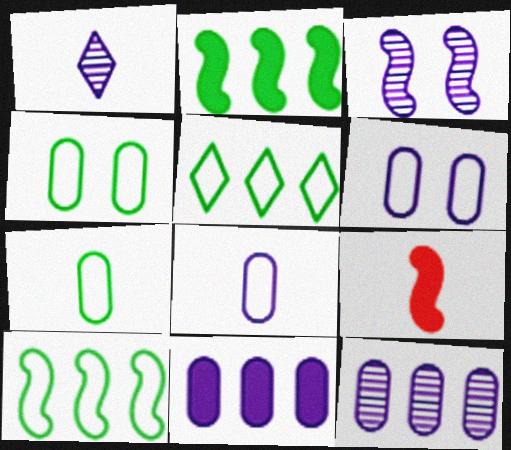[[1, 3, 12], 
[1, 7, 9], 
[3, 9, 10]]